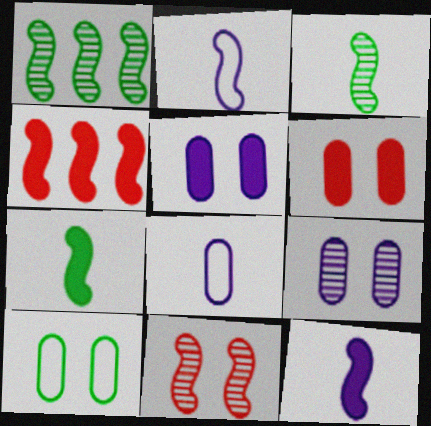[[6, 9, 10]]